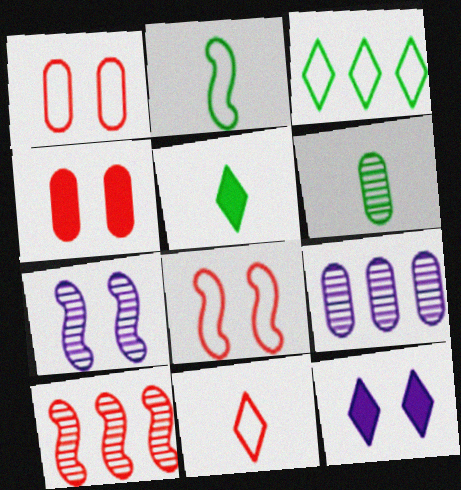[[2, 5, 6], 
[4, 10, 11], 
[5, 8, 9]]